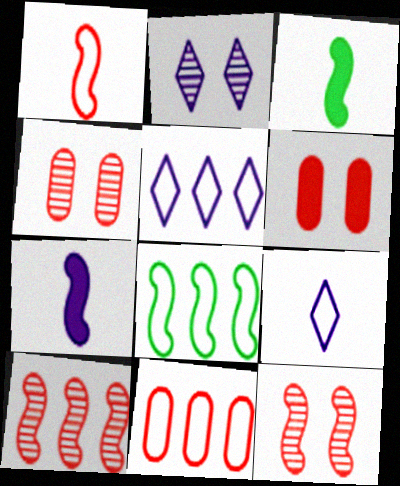[[2, 3, 11], 
[3, 4, 5], 
[5, 8, 11], 
[7, 8, 12]]